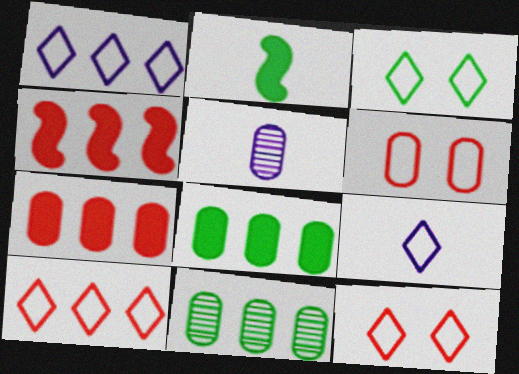[[1, 4, 11], 
[2, 3, 11], 
[3, 4, 5], 
[3, 9, 10], 
[5, 6, 8]]